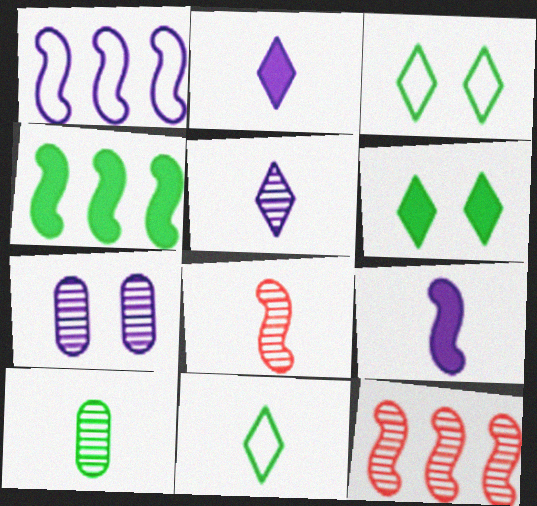[[1, 2, 7], 
[1, 4, 12], 
[3, 4, 10], 
[5, 8, 10]]